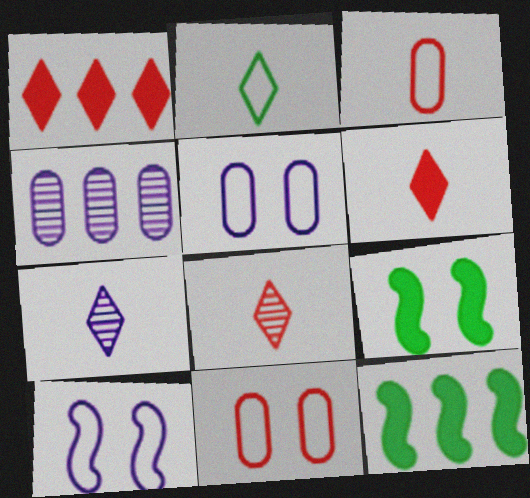[[2, 6, 7], 
[5, 8, 12], 
[7, 11, 12]]